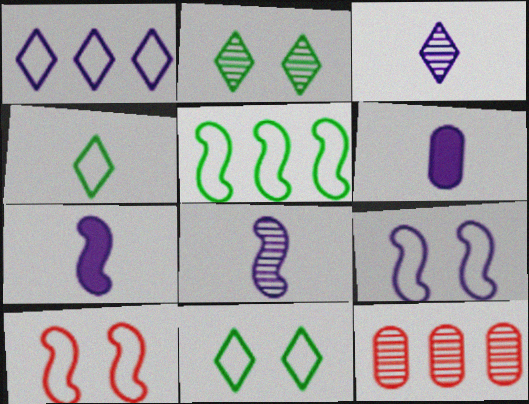[[2, 8, 12], 
[7, 11, 12]]